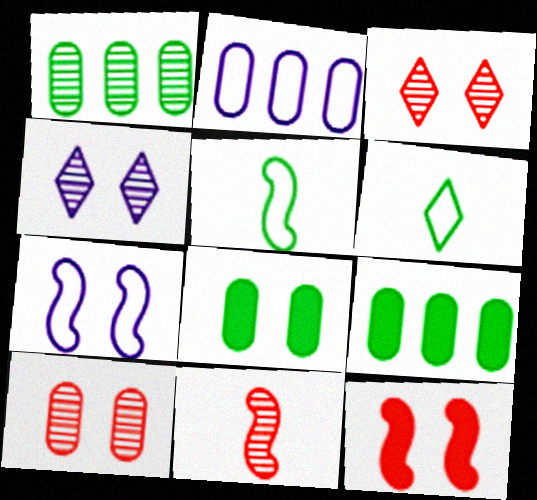[[1, 4, 11], 
[3, 7, 8]]